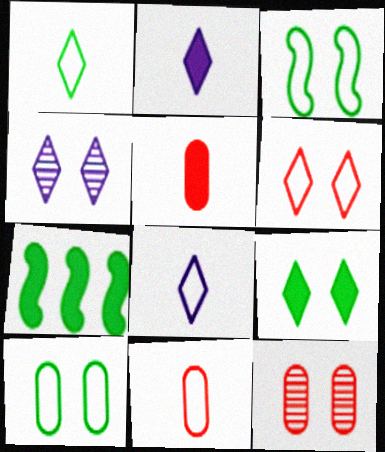[[4, 6, 9], 
[4, 7, 11], 
[7, 8, 12]]